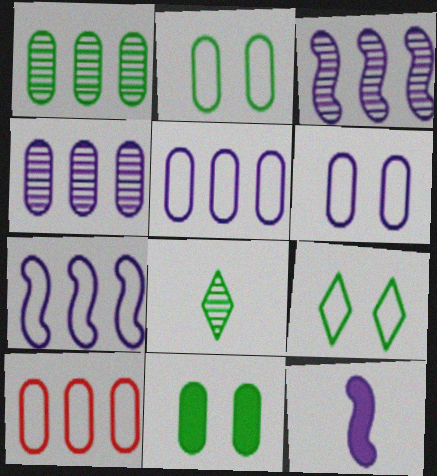[]